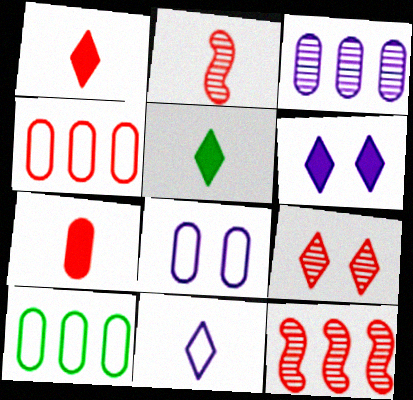[[2, 6, 10], 
[5, 8, 12]]